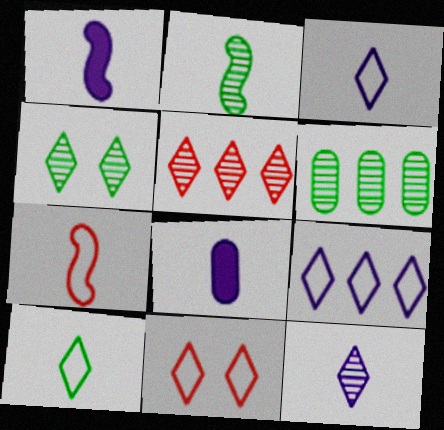[[1, 2, 7], 
[1, 6, 11], 
[2, 4, 6], 
[4, 5, 12], 
[9, 10, 11]]